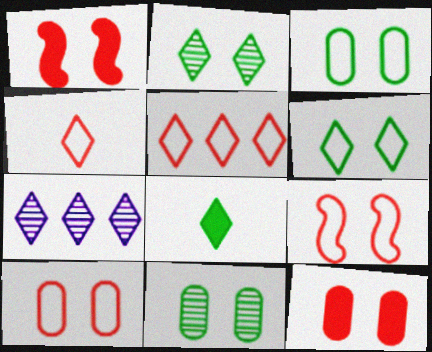[]